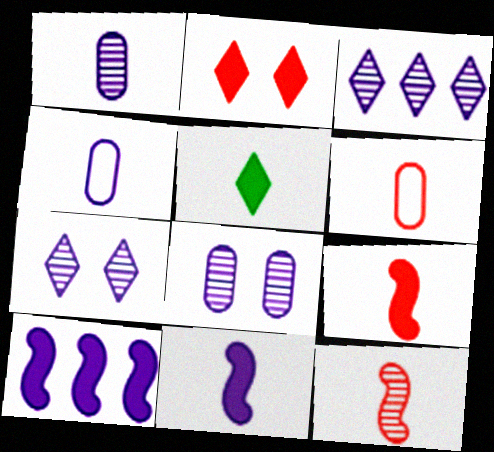[[4, 5, 12], 
[4, 7, 10]]